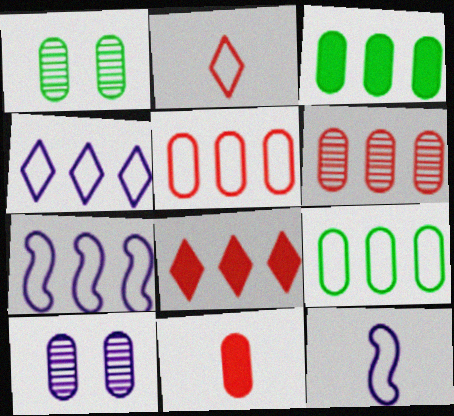[[1, 8, 12], 
[9, 10, 11]]